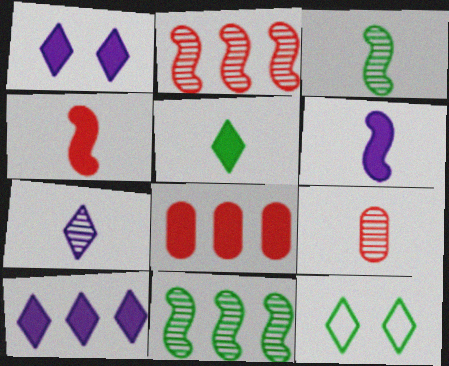[[3, 7, 9]]